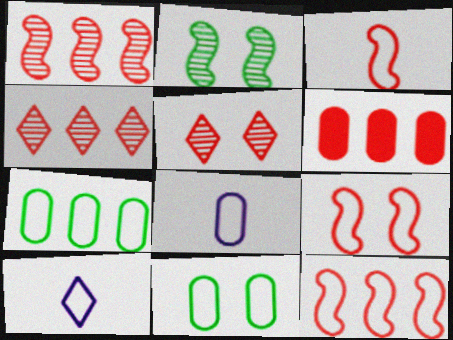[[2, 6, 10], 
[3, 5, 6], 
[3, 9, 12], 
[4, 6, 12], 
[7, 9, 10], 
[10, 11, 12]]